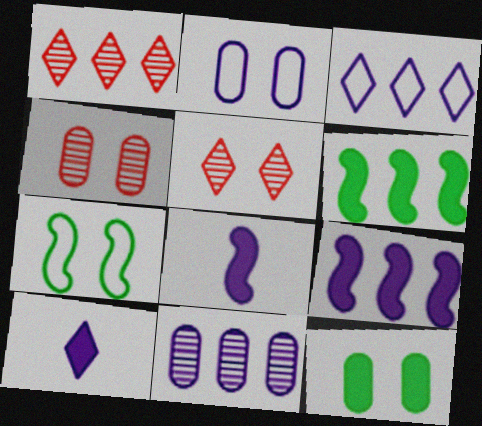[[2, 4, 12], 
[3, 9, 11]]